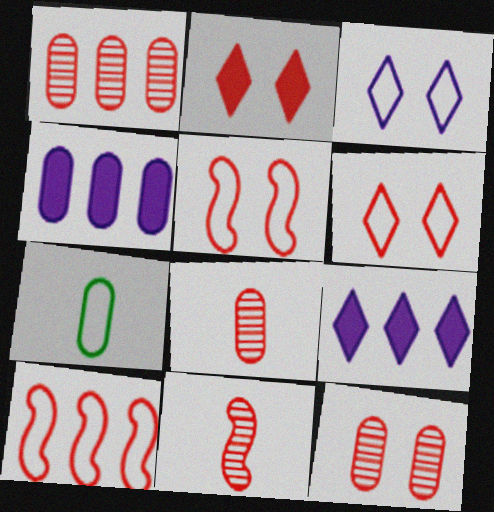[[1, 8, 12], 
[2, 5, 12], 
[2, 8, 10], 
[3, 7, 10], 
[4, 7, 12]]